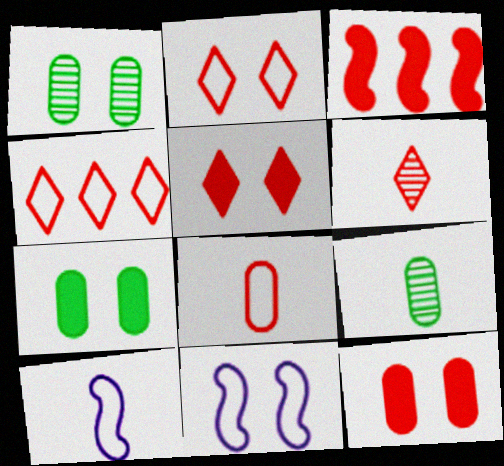[[1, 5, 11], 
[4, 5, 6]]